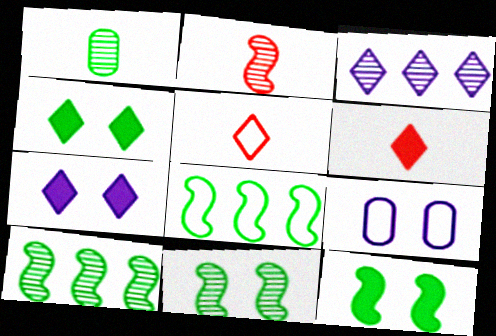[[1, 4, 8], 
[3, 4, 5], 
[5, 8, 9], 
[6, 9, 10]]